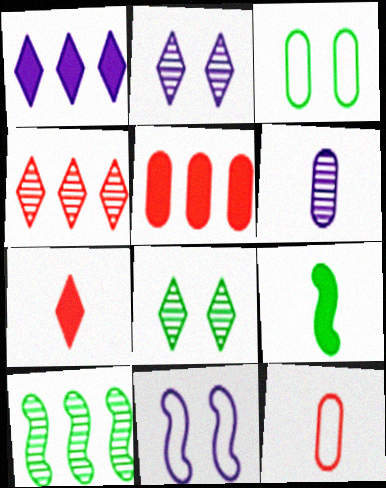[[1, 6, 11], 
[3, 5, 6]]